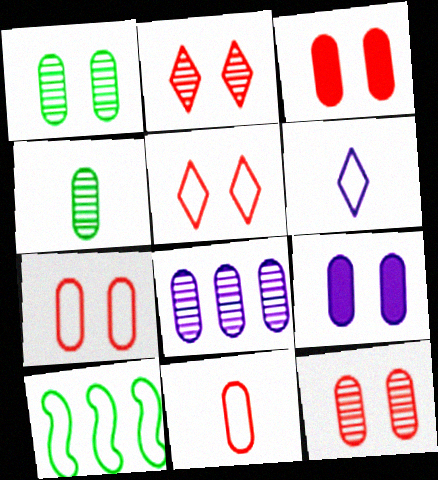[[1, 7, 9], 
[3, 7, 12], 
[4, 8, 12], 
[6, 7, 10]]